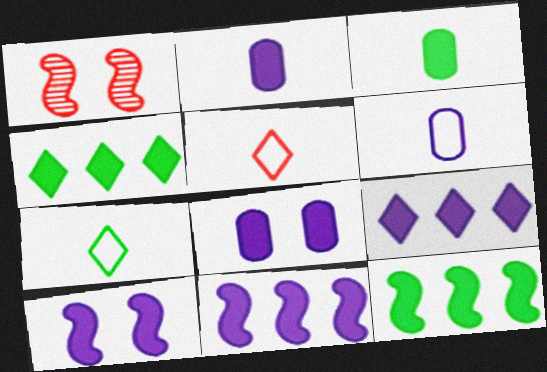[[1, 4, 6], 
[2, 9, 10]]